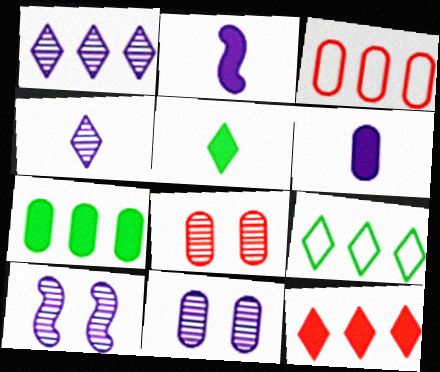[[1, 9, 12], 
[2, 8, 9], 
[3, 5, 10]]